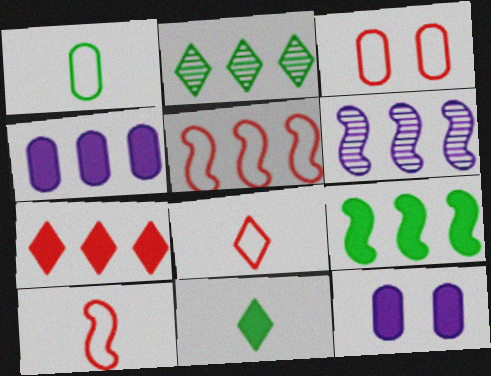[[2, 4, 5], 
[2, 10, 12], 
[3, 5, 8], 
[3, 6, 11], 
[4, 7, 9], 
[5, 6, 9]]